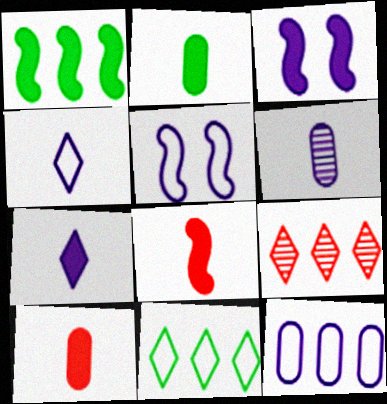[[1, 3, 8], 
[1, 9, 12], 
[2, 5, 9], 
[2, 7, 8], 
[4, 5, 12]]